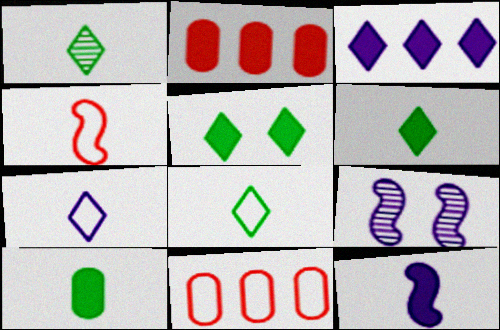[[1, 6, 8], 
[2, 5, 12], 
[2, 8, 9], 
[6, 9, 11]]